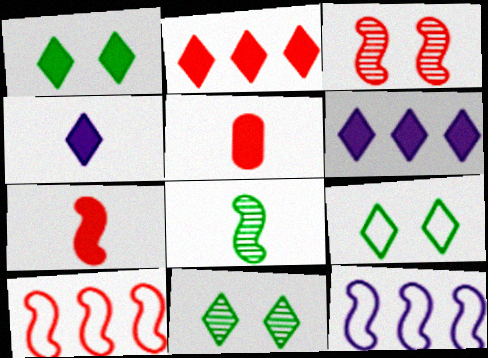[[1, 2, 4], 
[1, 9, 11], 
[3, 7, 10], 
[5, 11, 12]]